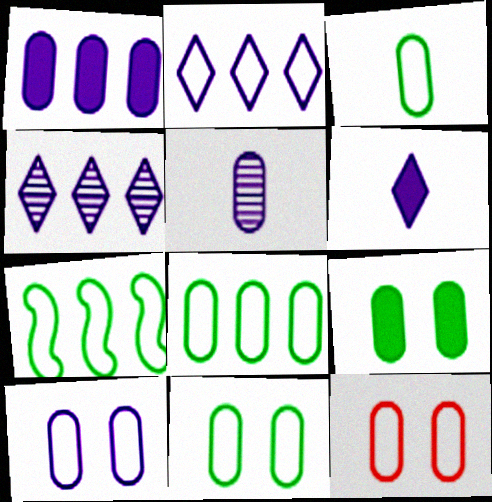[[1, 5, 10], 
[3, 8, 11], 
[10, 11, 12]]